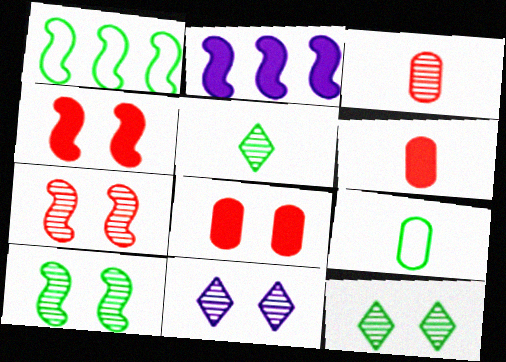[[1, 6, 11]]